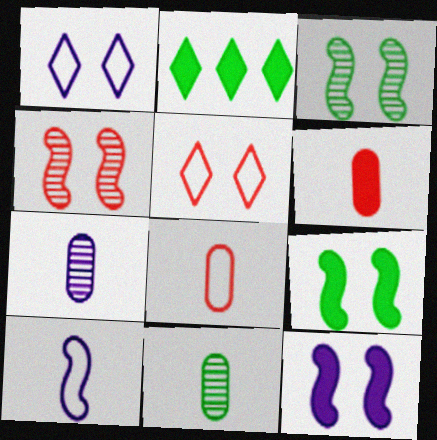[[2, 6, 12]]